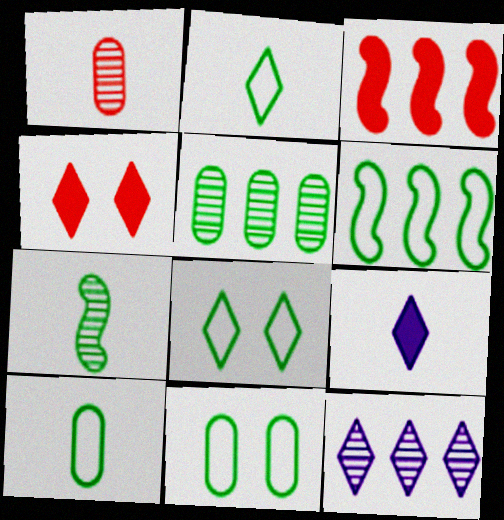[[2, 4, 12], 
[2, 6, 11], 
[6, 8, 10]]